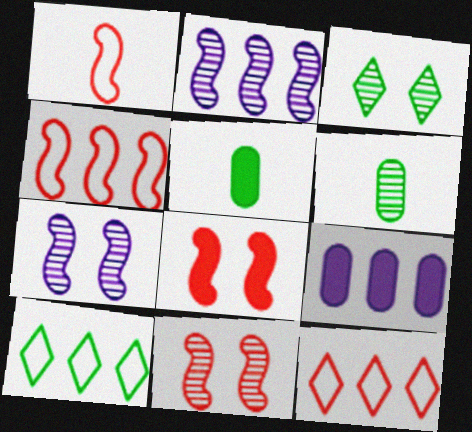[[1, 3, 9], 
[5, 7, 12]]